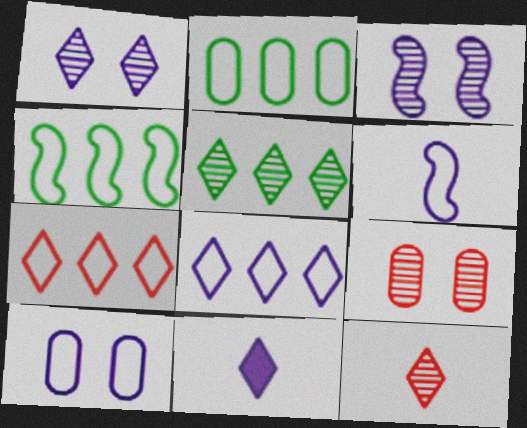[[1, 5, 12], 
[1, 8, 11], 
[4, 9, 11], 
[6, 8, 10]]